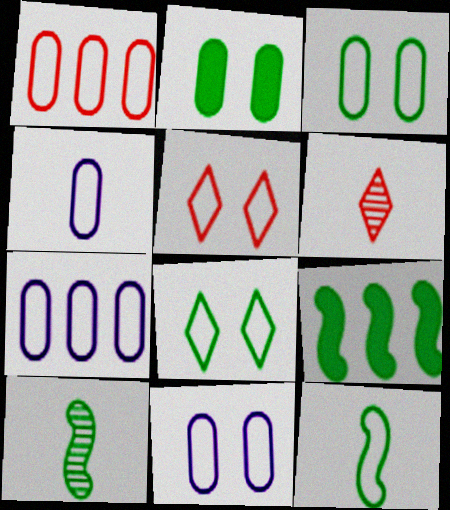[[1, 3, 4], 
[4, 7, 11], 
[5, 7, 12], 
[6, 9, 11]]